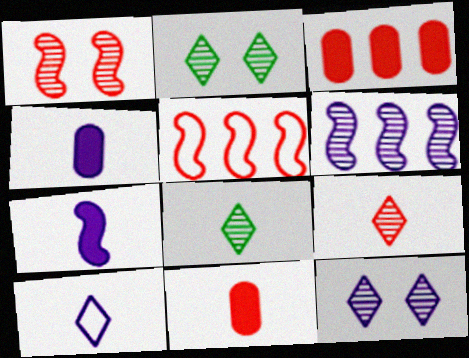[[2, 4, 5]]